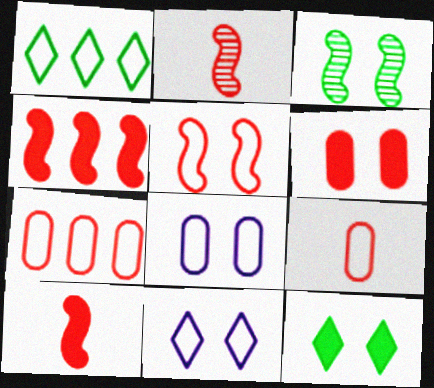[[2, 4, 5], 
[3, 6, 11]]